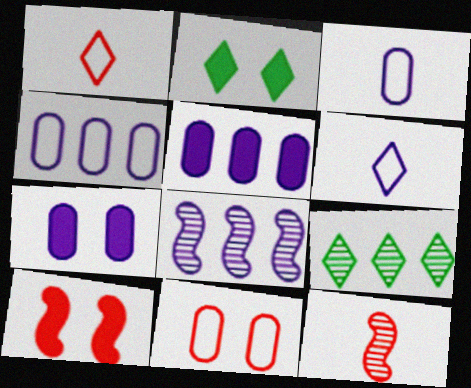[[2, 4, 12], 
[2, 7, 10], 
[3, 9, 10], 
[6, 7, 8]]